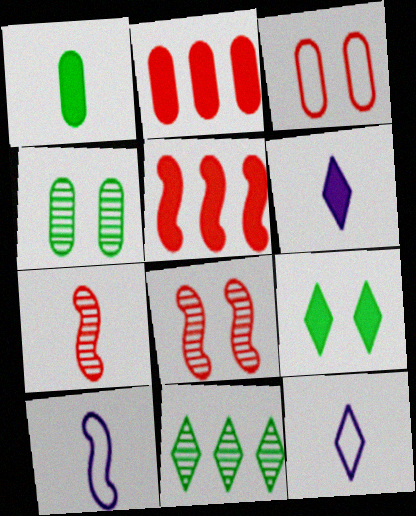[[1, 7, 12], 
[4, 5, 12]]